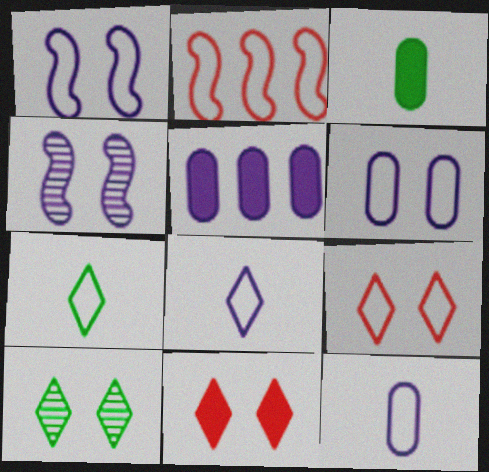[[2, 6, 7], 
[4, 5, 8]]